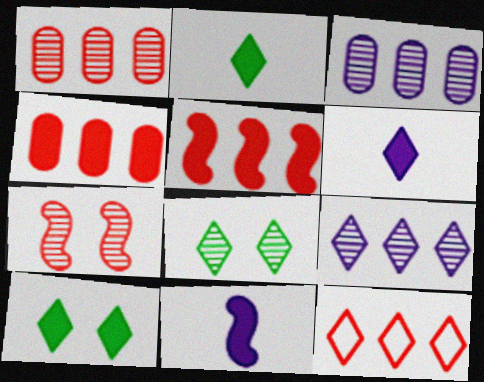[[1, 5, 12], 
[4, 10, 11], 
[6, 8, 12]]